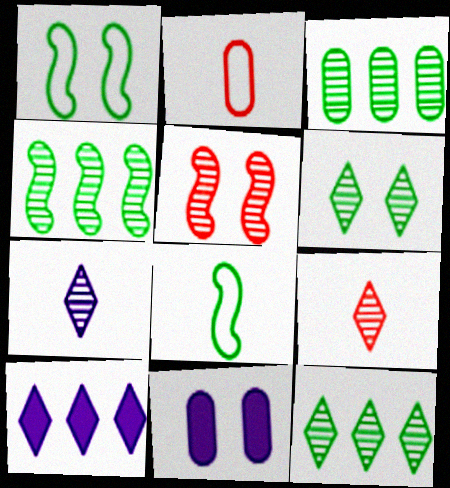[[2, 3, 11], 
[3, 4, 12], 
[3, 5, 7]]